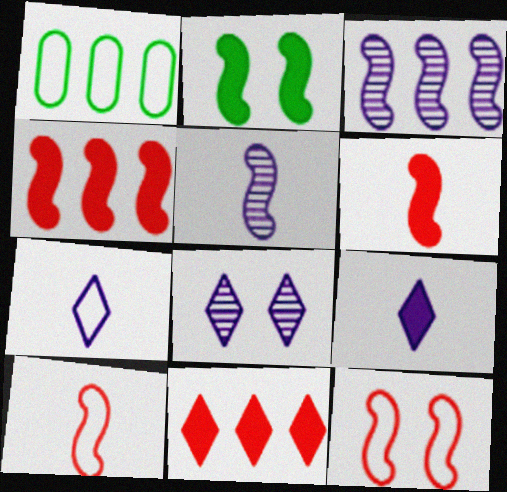[[1, 3, 11], 
[1, 6, 8], 
[1, 7, 12], 
[2, 3, 10]]